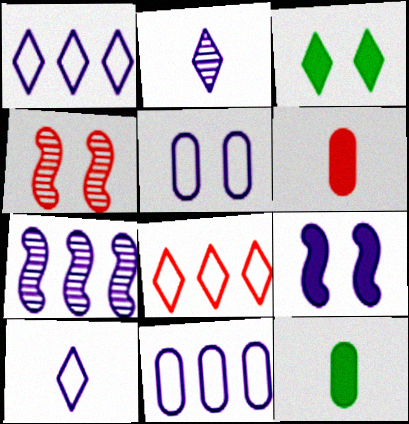[[1, 4, 12], 
[2, 3, 8], 
[2, 9, 11], 
[3, 4, 5], 
[4, 6, 8]]